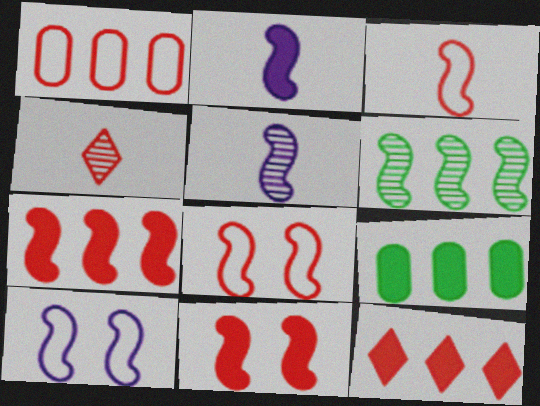[[1, 4, 11], 
[2, 6, 8], 
[4, 9, 10]]